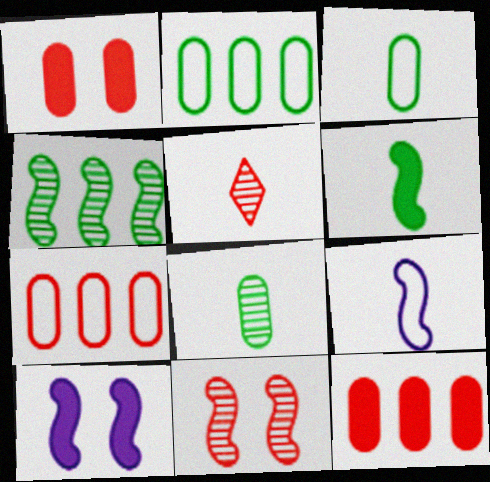[[2, 5, 10]]